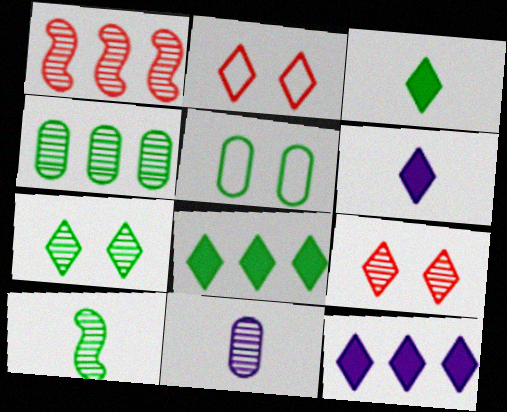[[1, 5, 6], 
[1, 7, 11], 
[4, 7, 10], 
[5, 8, 10]]